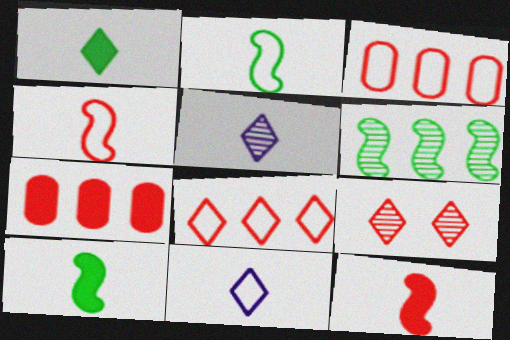[[3, 9, 12], 
[4, 7, 9]]